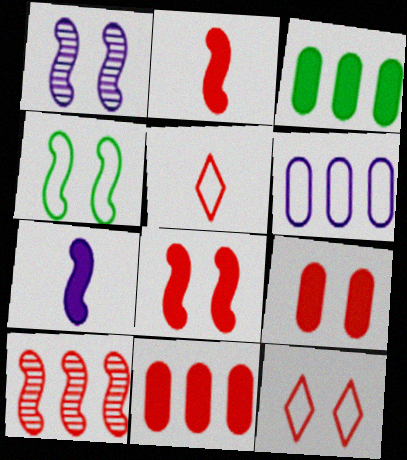[[1, 3, 5], 
[1, 4, 8], 
[4, 5, 6], 
[4, 7, 10], 
[5, 9, 10]]